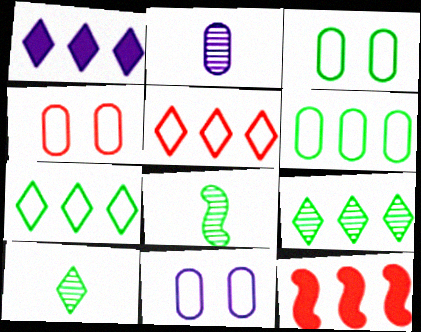[[1, 4, 8], 
[1, 5, 9], 
[3, 4, 11], 
[10, 11, 12]]